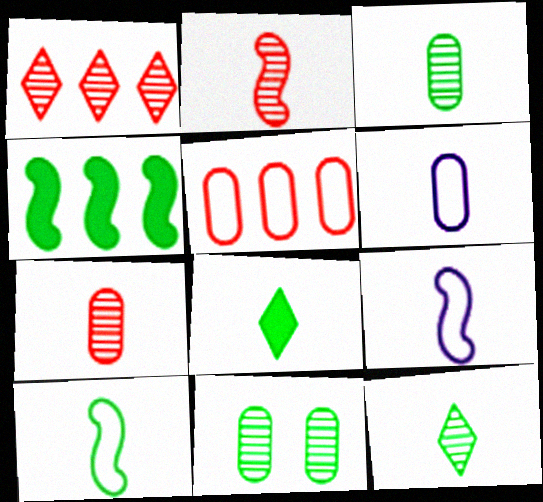[[2, 6, 8], 
[3, 8, 10], 
[7, 8, 9]]